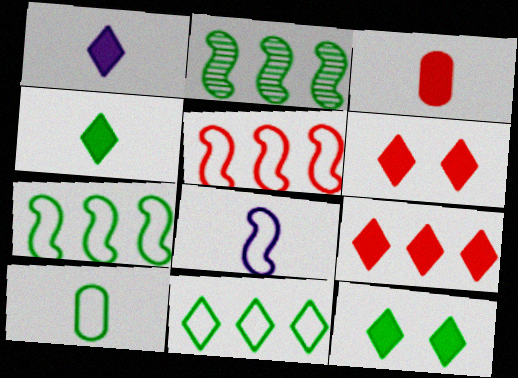[[1, 9, 12], 
[2, 10, 12]]